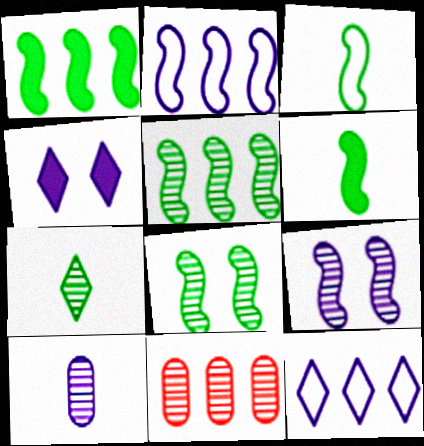[[1, 3, 8], 
[1, 11, 12], 
[2, 4, 10], 
[3, 4, 11], 
[7, 9, 11]]